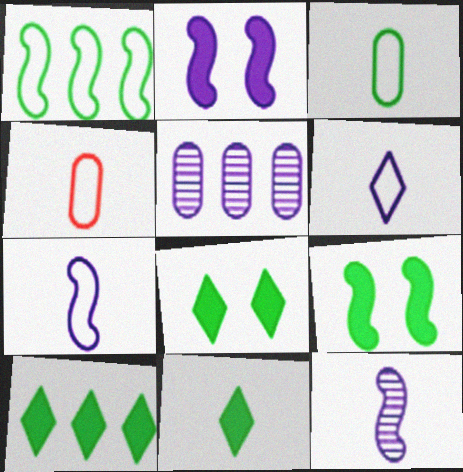[[2, 5, 6], 
[4, 11, 12], 
[8, 10, 11]]